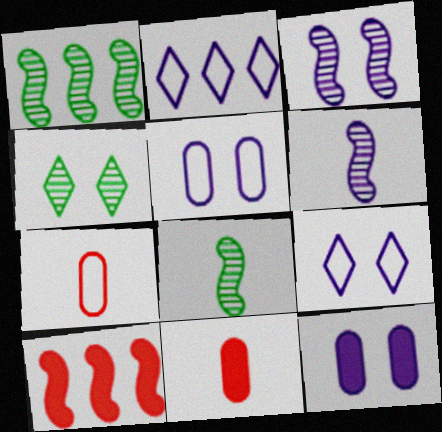[[1, 9, 11], 
[2, 6, 12], 
[3, 9, 12]]